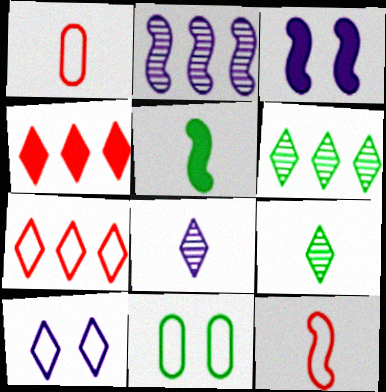[[1, 3, 6], 
[1, 5, 8], 
[4, 9, 10], 
[5, 6, 11]]